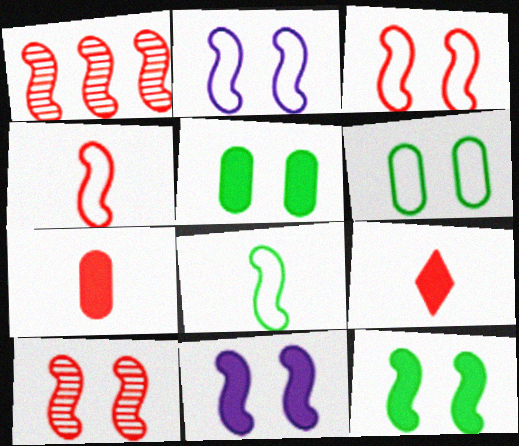[[1, 8, 11], 
[2, 10, 12]]